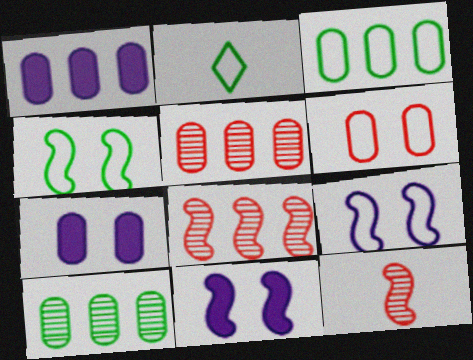[[1, 3, 5], 
[2, 3, 4], 
[2, 5, 11], 
[2, 7, 8]]